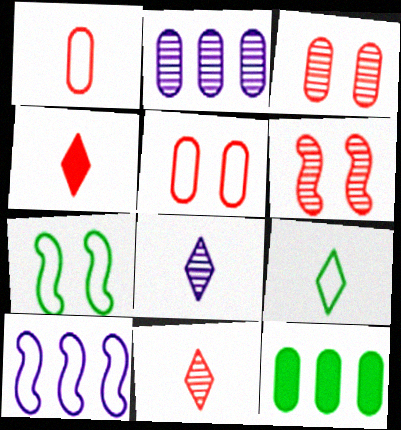[[2, 4, 7], 
[4, 8, 9], 
[5, 9, 10]]